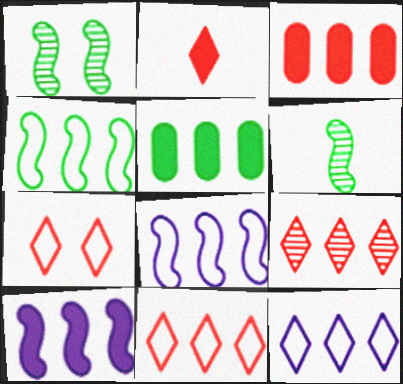[[2, 7, 9], 
[5, 8, 9]]